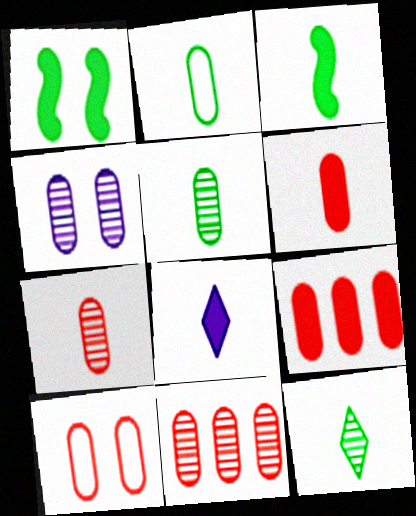[[1, 8, 9], 
[2, 3, 12], 
[2, 4, 9], 
[3, 6, 8], 
[4, 5, 11], 
[6, 10, 11], 
[7, 9, 10]]